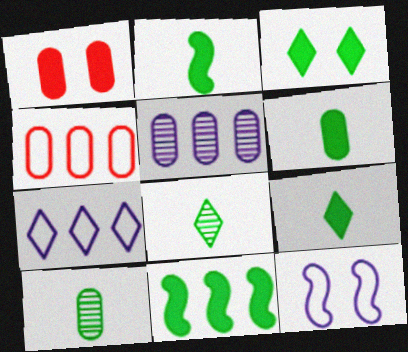[[2, 6, 9], 
[3, 6, 11]]